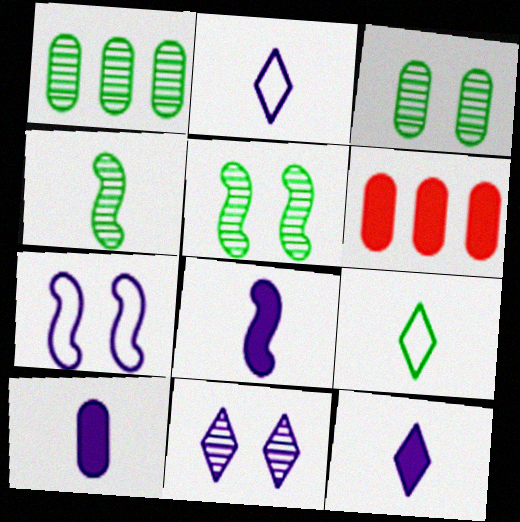[[2, 5, 6], 
[8, 10, 12]]